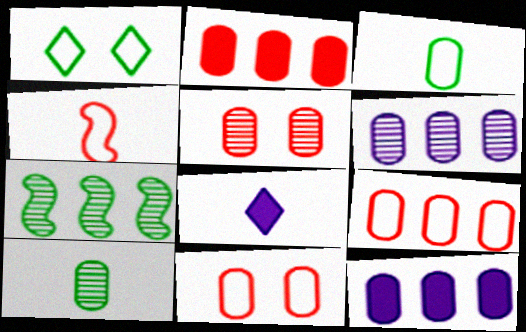[[3, 5, 12], 
[4, 8, 10], 
[5, 6, 10], 
[7, 8, 11], 
[10, 11, 12]]